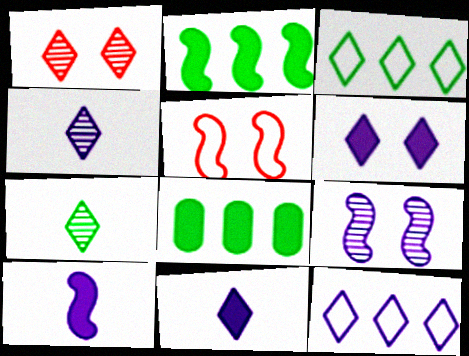[[1, 3, 11], 
[4, 5, 8], 
[4, 6, 12]]